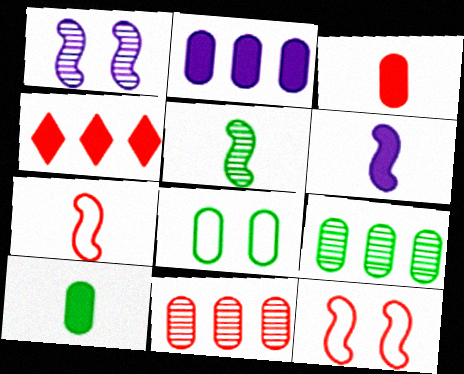[[5, 6, 7], 
[8, 9, 10]]